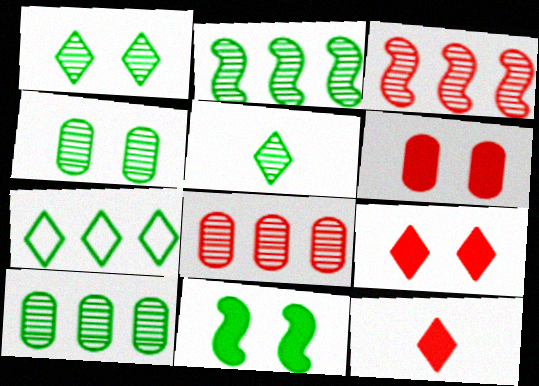[[2, 4, 5]]